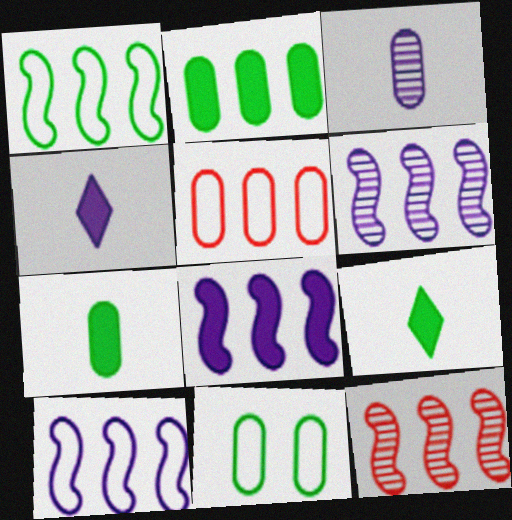[[1, 8, 12], 
[4, 11, 12], 
[6, 8, 10]]